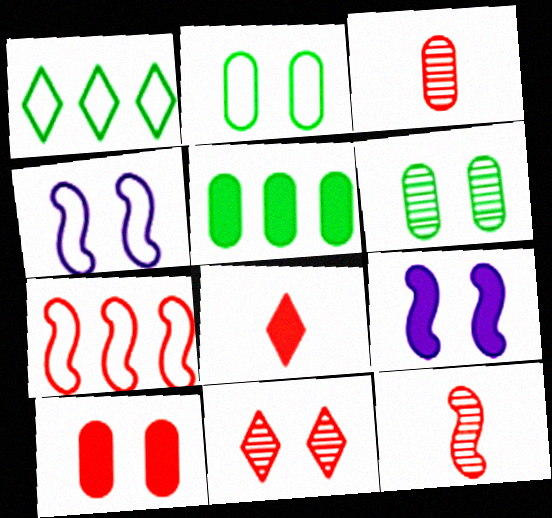[[1, 3, 9], 
[2, 9, 11], 
[5, 8, 9]]